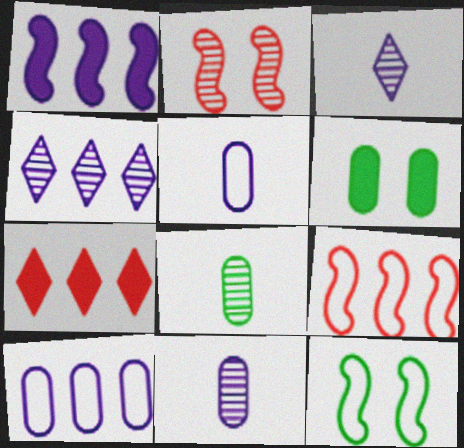[[1, 4, 10], 
[2, 4, 8], 
[3, 6, 9], 
[7, 11, 12]]